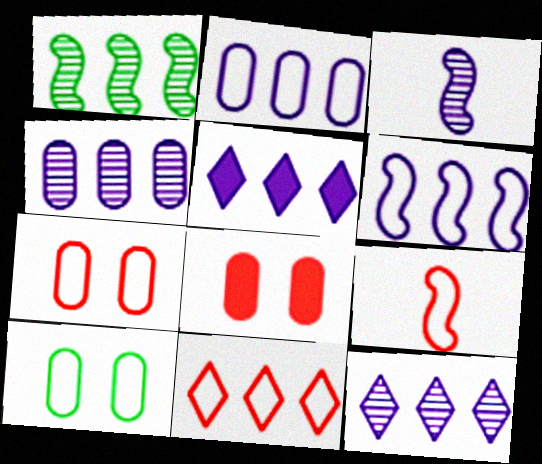[[4, 5, 6], 
[7, 9, 11]]